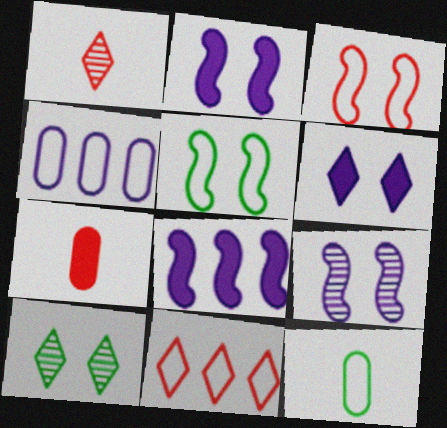[]